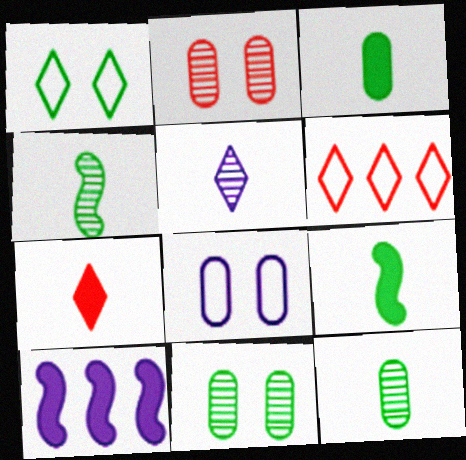[[5, 8, 10]]